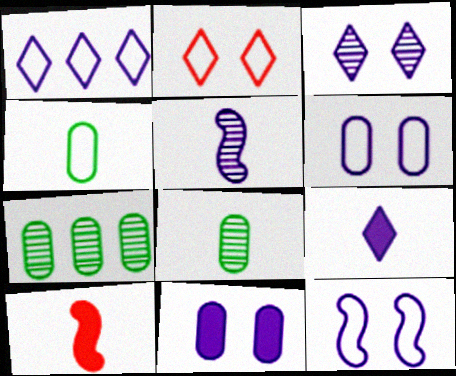[[1, 3, 9], 
[1, 5, 11], 
[3, 11, 12]]